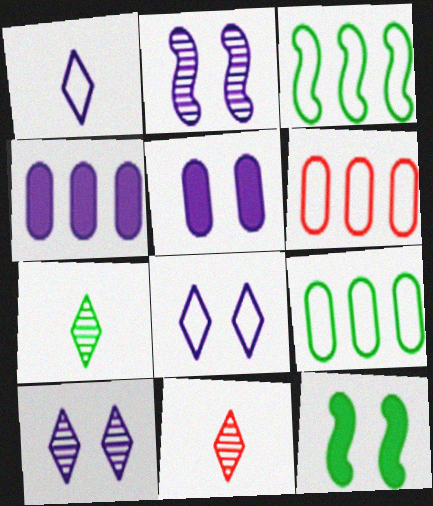[[1, 2, 4], 
[2, 5, 8], 
[3, 5, 11], 
[7, 9, 12]]